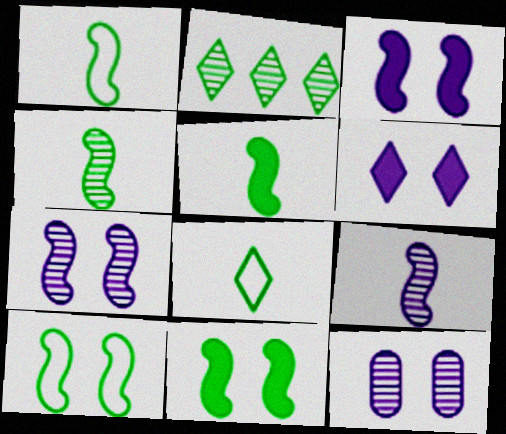[[1, 4, 5]]